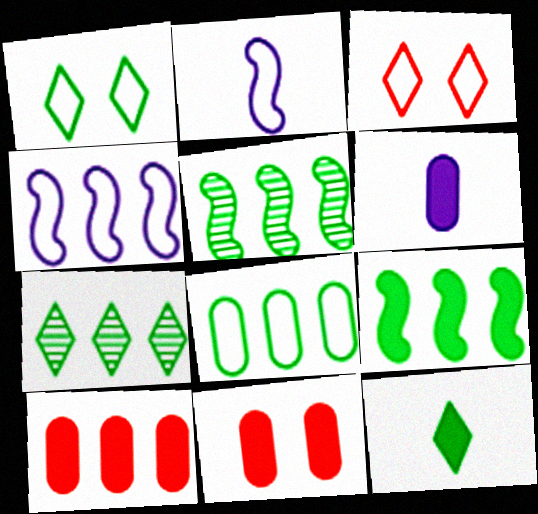[[1, 7, 12], 
[2, 3, 8], 
[2, 7, 11], 
[3, 5, 6], 
[4, 7, 10], 
[7, 8, 9]]